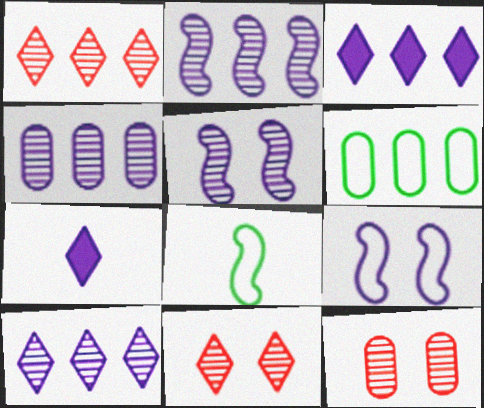[[2, 4, 10], 
[3, 8, 12], 
[4, 7, 9]]